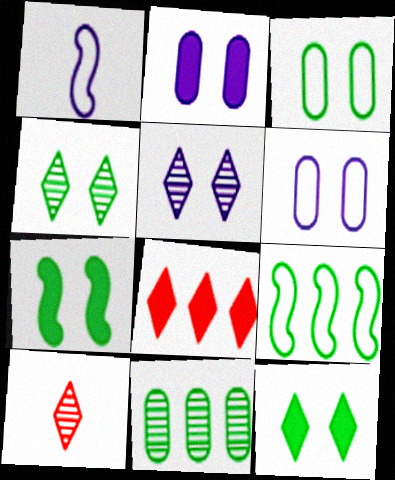[[2, 9, 10], 
[3, 4, 7]]